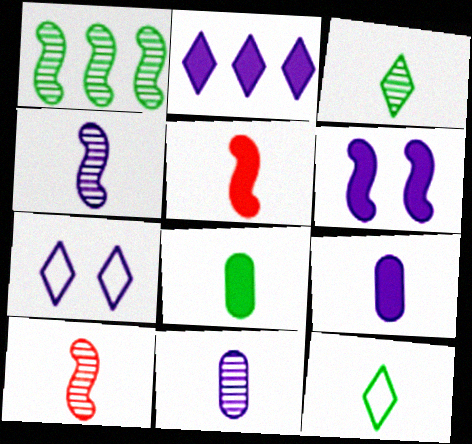[[2, 6, 9], 
[3, 10, 11], 
[5, 11, 12], 
[9, 10, 12]]